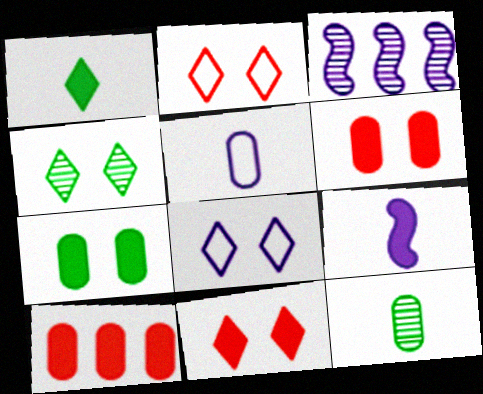[[4, 8, 11]]